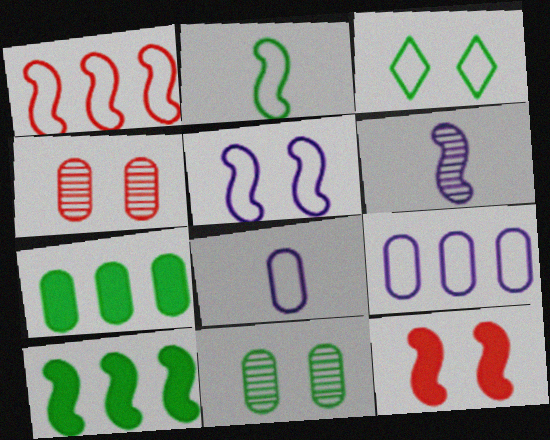[[1, 2, 5], 
[1, 3, 8], 
[4, 7, 8]]